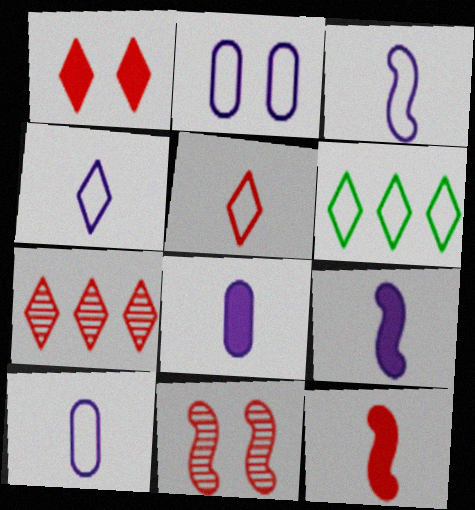[[1, 5, 7], 
[3, 4, 10], 
[6, 8, 11]]